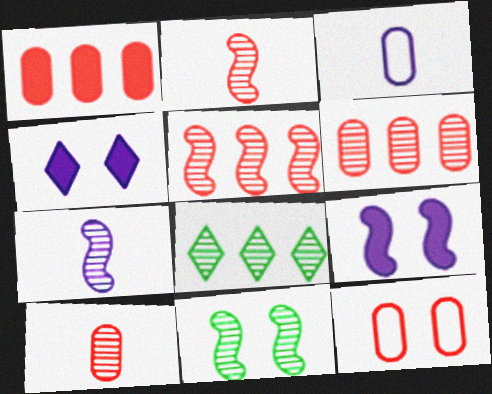[[1, 10, 12], 
[4, 11, 12], 
[5, 7, 11]]